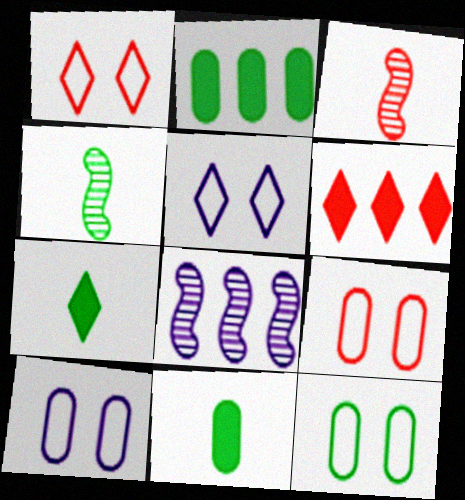[[1, 8, 11], 
[2, 3, 5], 
[3, 6, 9], 
[4, 6, 10], 
[7, 8, 9], 
[9, 10, 12]]